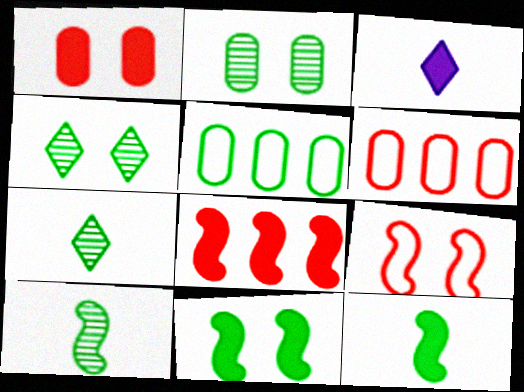[[4, 5, 12], 
[5, 7, 11]]